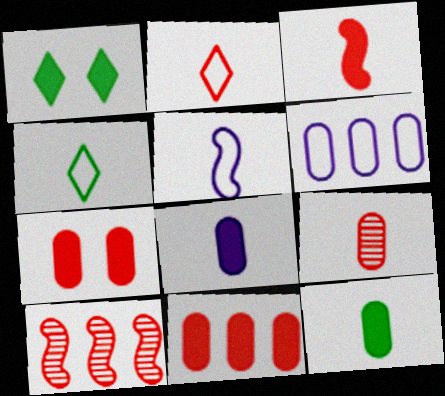[[2, 3, 9], 
[2, 7, 10]]